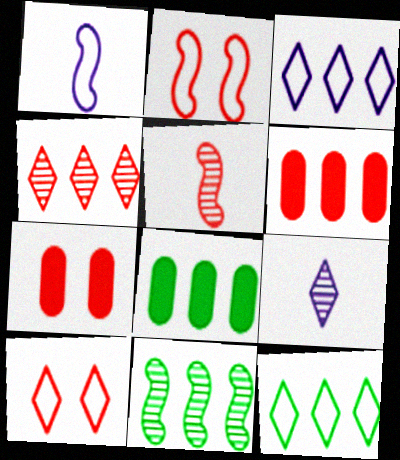[[2, 8, 9], 
[3, 6, 11], 
[5, 6, 10], 
[8, 11, 12]]